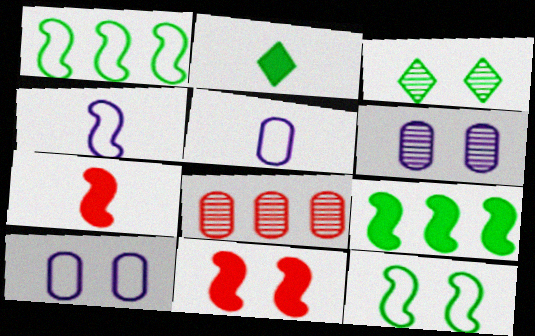[[3, 10, 11]]